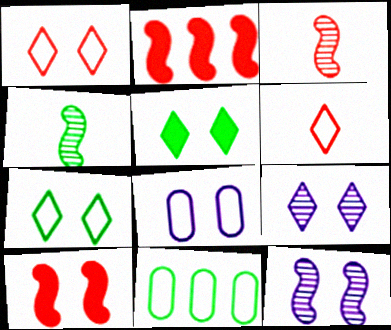[[1, 5, 9], 
[4, 5, 11]]